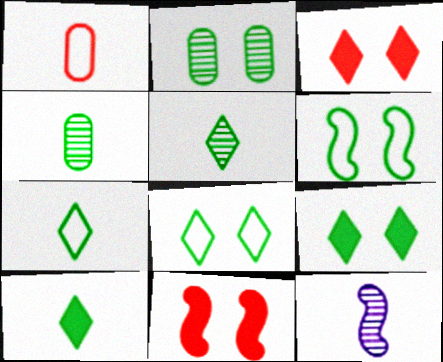[[1, 10, 12], 
[2, 6, 9], 
[5, 7, 10]]